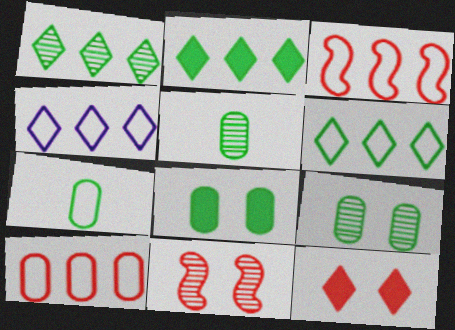[[1, 2, 6]]